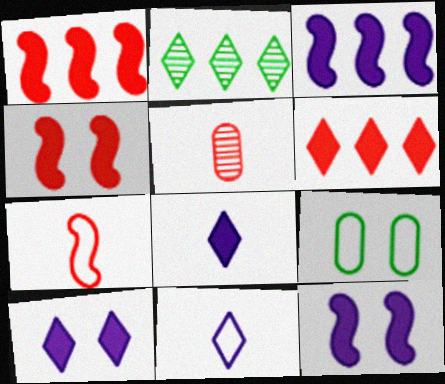[]